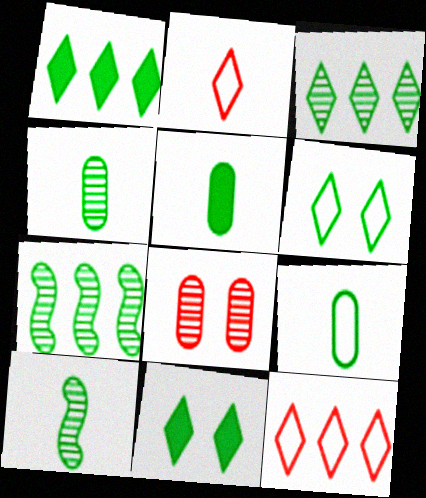[[4, 5, 9], 
[5, 6, 7], 
[7, 9, 11]]